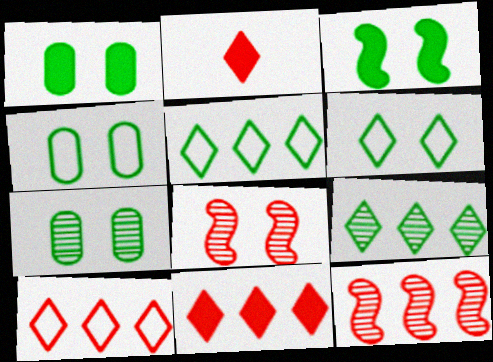[[1, 4, 7], 
[3, 6, 7]]